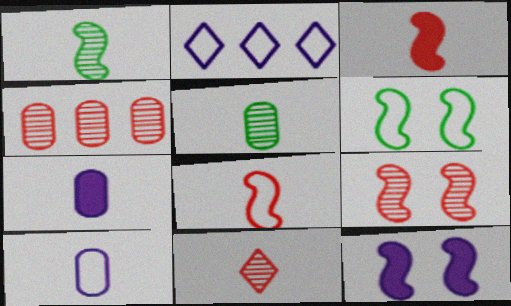[[4, 9, 11], 
[6, 9, 12]]